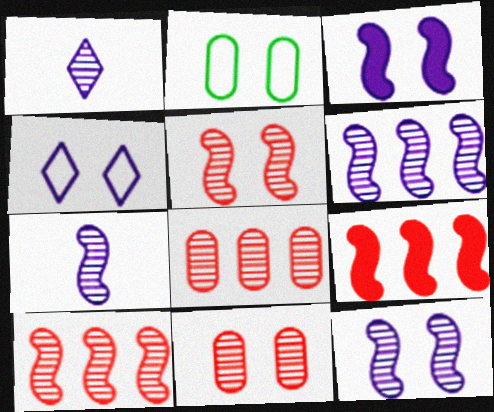[[1, 2, 9], 
[6, 7, 12]]